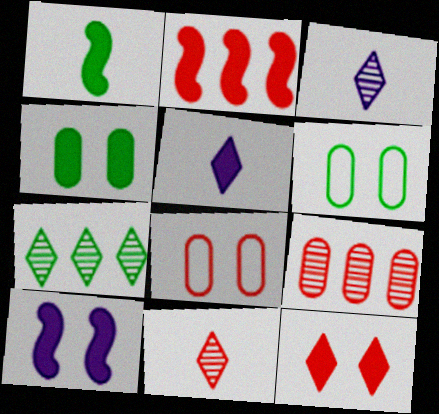[[1, 2, 10], 
[1, 6, 7], 
[2, 3, 6], 
[2, 4, 5], 
[2, 8, 11], 
[4, 10, 12]]